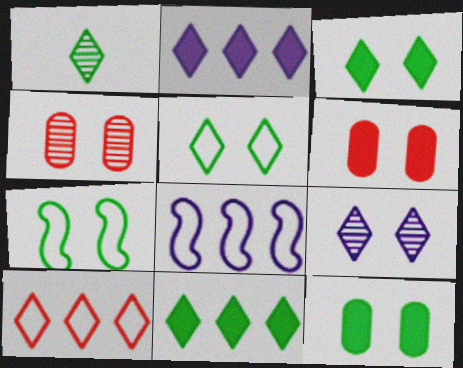[[1, 5, 11], 
[1, 6, 8], 
[6, 7, 9]]